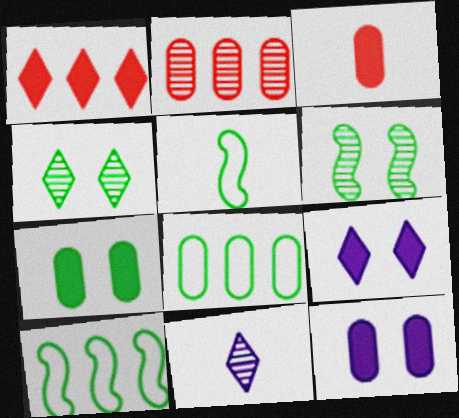[[2, 5, 9], 
[2, 6, 11], 
[3, 5, 11]]